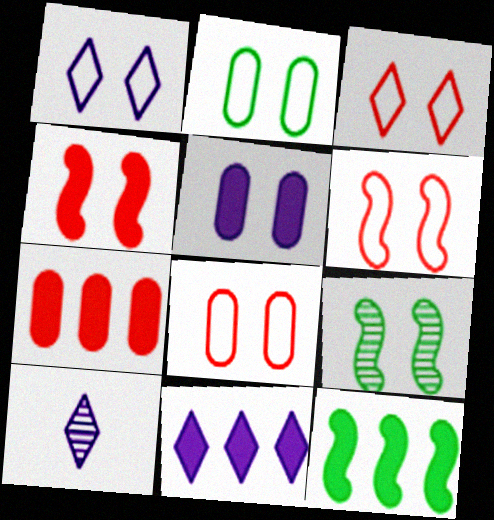[[1, 2, 6], 
[1, 10, 11], 
[3, 5, 9], 
[3, 6, 8], 
[7, 11, 12], 
[8, 10, 12]]